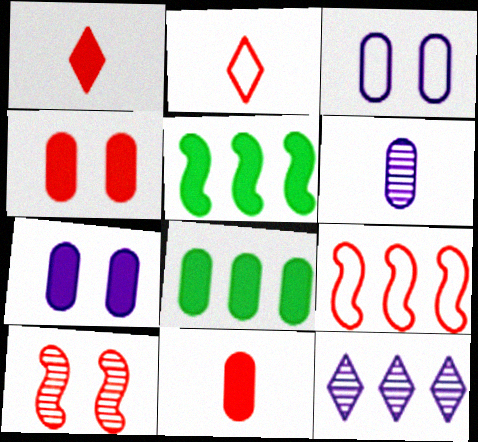[[1, 5, 7], 
[7, 8, 11], 
[8, 9, 12]]